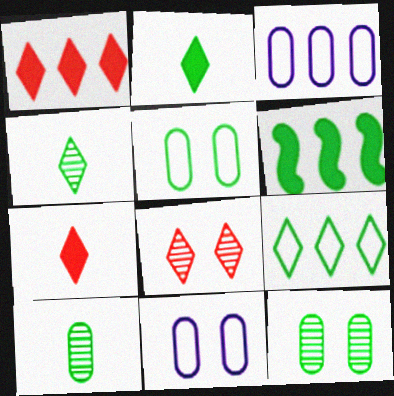[[4, 5, 6]]